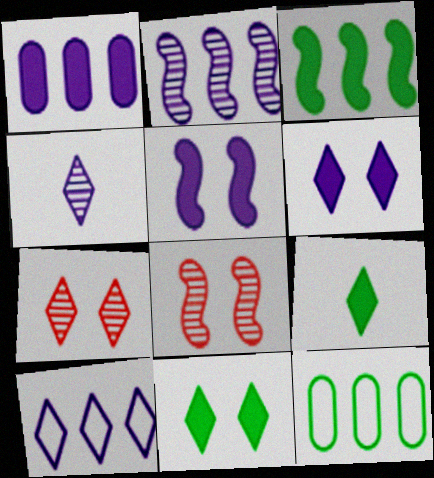[[1, 2, 10], 
[4, 6, 10], 
[7, 9, 10]]